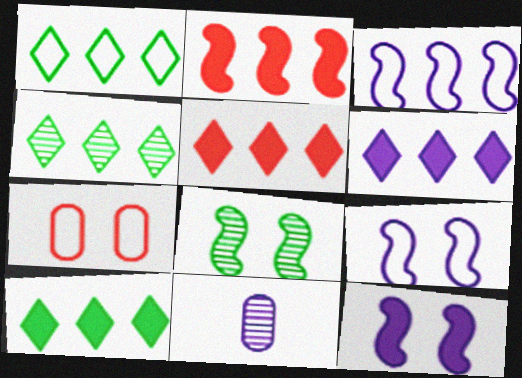[[1, 4, 10], 
[5, 6, 10], 
[6, 9, 11]]